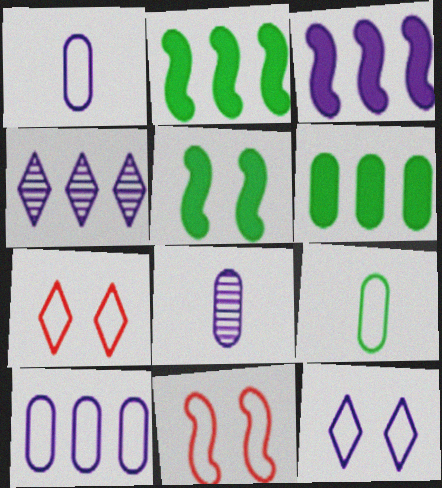[[2, 7, 8], 
[3, 4, 10], 
[3, 8, 12]]